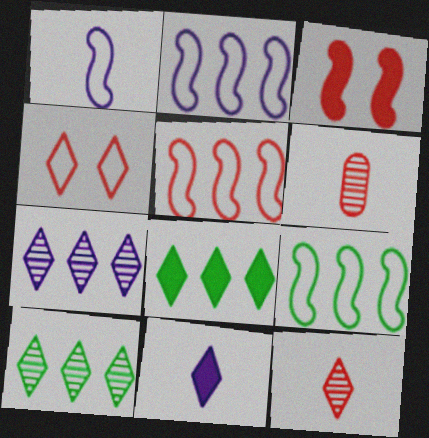[[2, 5, 9], 
[4, 10, 11]]